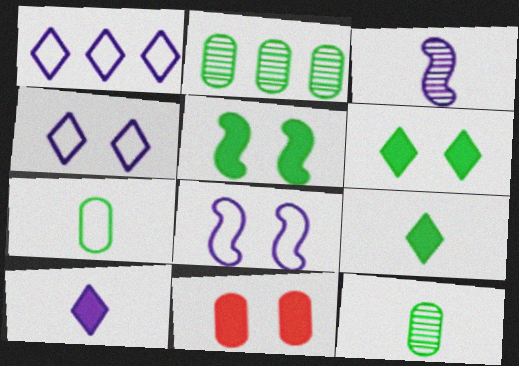[]